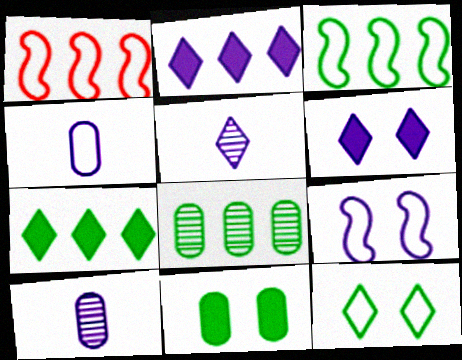[[1, 2, 8], 
[1, 4, 12], 
[1, 5, 11], 
[2, 9, 10], 
[3, 7, 8]]